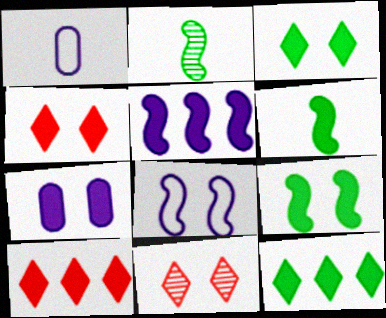[[4, 7, 9], 
[6, 7, 10]]